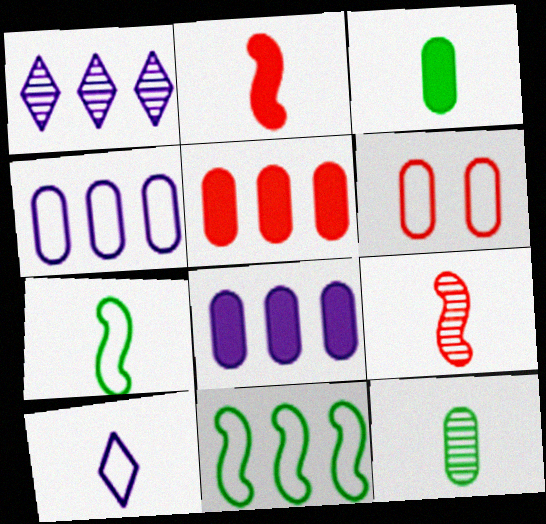[[1, 5, 11], 
[2, 10, 12], 
[3, 9, 10], 
[6, 8, 12], 
[6, 10, 11]]